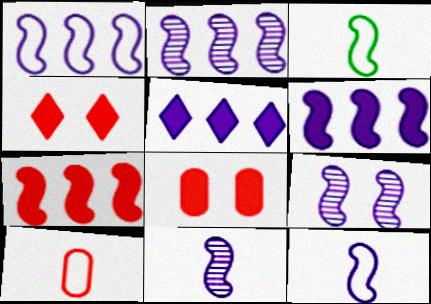[[1, 2, 6], 
[2, 9, 11], 
[3, 7, 9], 
[6, 9, 12]]